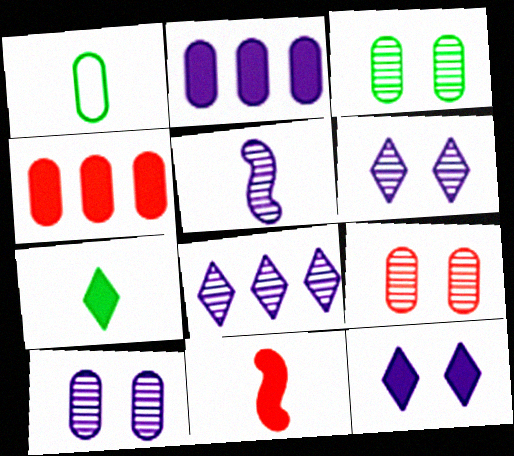[[1, 2, 9], 
[1, 4, 10], 
[3, 9, 10], 
[5, 8, 10]]